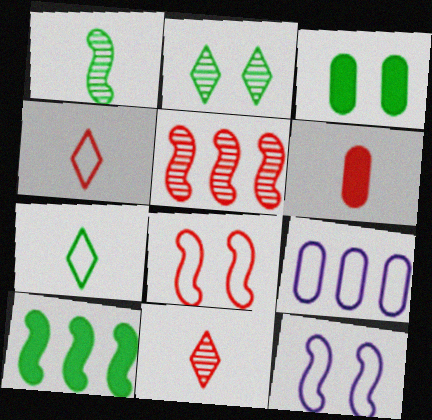[[7, 8, 9]]